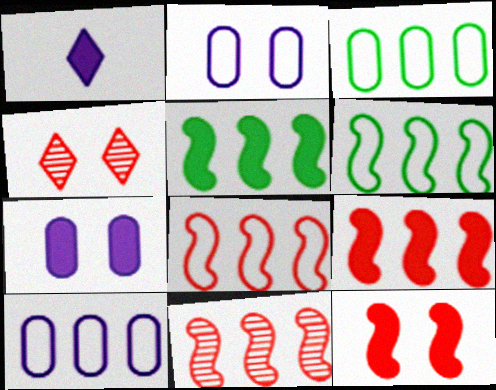[[8, 9, 11]]